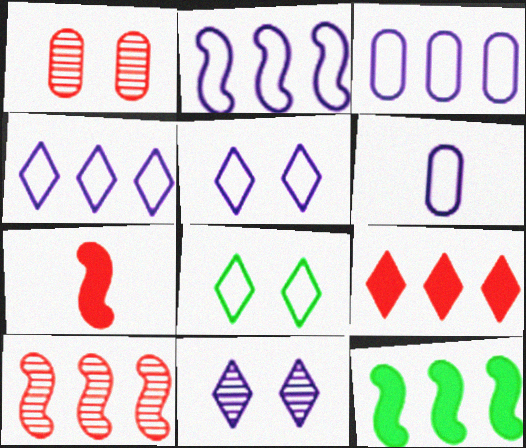[[2, 3, 4], 
[2, 5, 6], 
[2, 10, 12]]